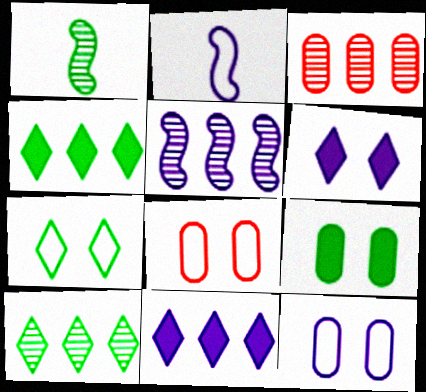[[1, 8, 11], 
[3, 5, 10]]